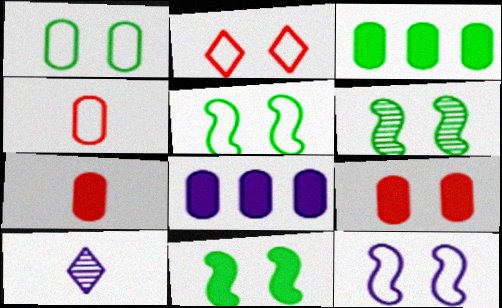[[1, 2, 12], 
[5, 6, 11], 
[8, 10, 12]]